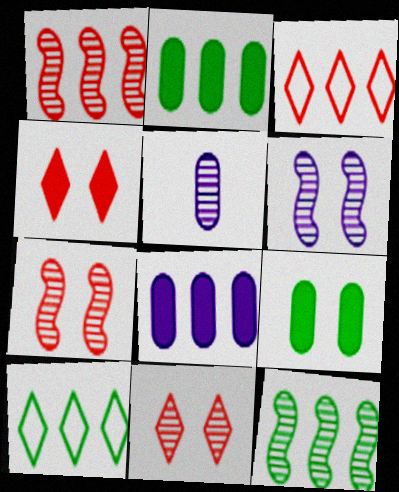[[1, 8, 10], 
[2, 10, 12], 
[3, 8, 12], 
[5, 11, 12]]